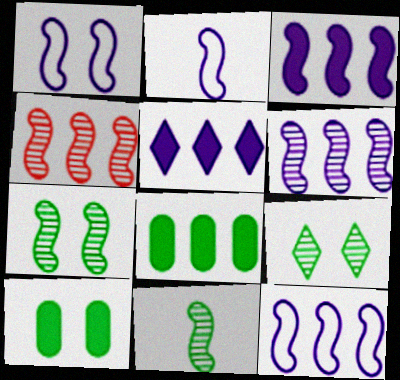[[1, 2, 12], 
[3, 6, 12]]